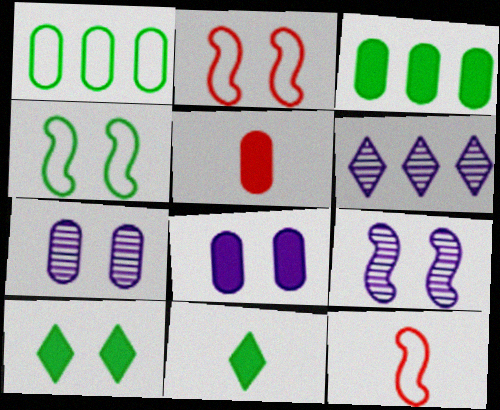[[1, 5, 7], 
[2, 7, 10], 
[3, 5, 8], 
[4, 5, 6]]